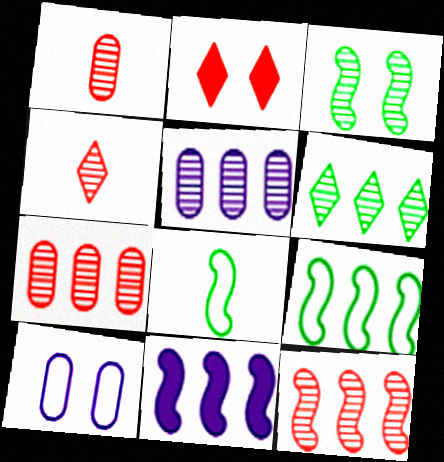[[2, 3, 10], 
[2, 5, 8], 
[3, 4, 5], 
[5, 6, 12], 
[9, 11, 12]]